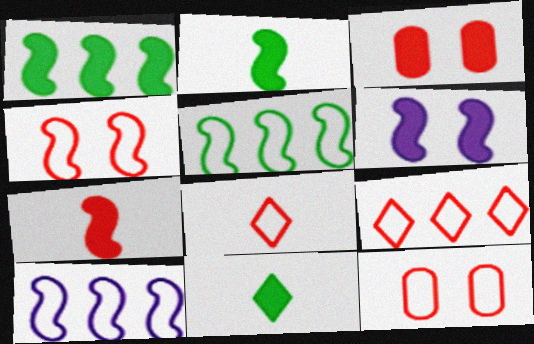[[1, 6, 7]]